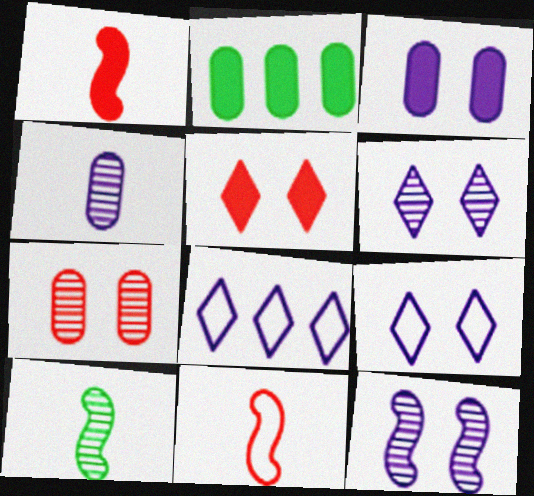[[2, 6, 11], 
[3, 9, 12]]